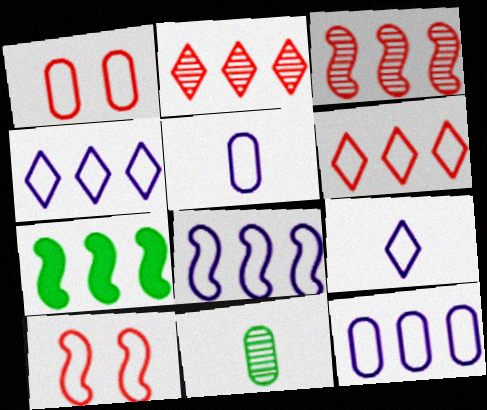[[2, 7, 12], 
[3, 7, 8], 
[4, 8, 12]]